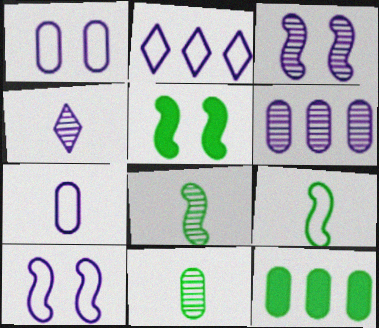[[2, 7, 10], 
[3, 4, 6]]